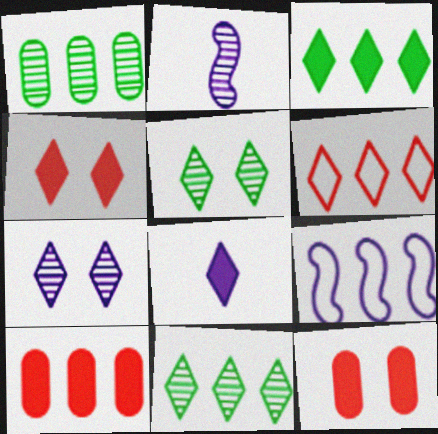[[3, 4, 8], 
[5, 6, 8], 
[9, 10, 11]]